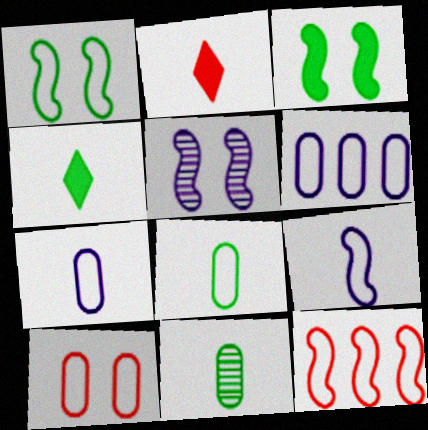[[1, 9, 12], 
[2, 9, 11], 
[6, 8, 10]]